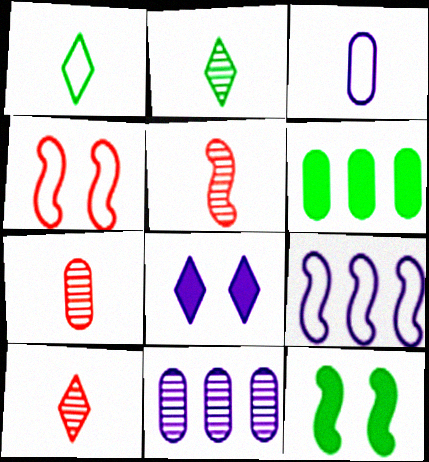[[5, 7, 10], 
[5, 9, 12]]